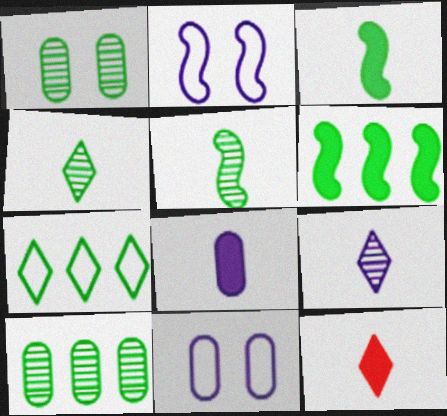[[1, 3, 7], 
[2, 10, 12], 
[3, 8, 12], 
[6, 7, 10]]